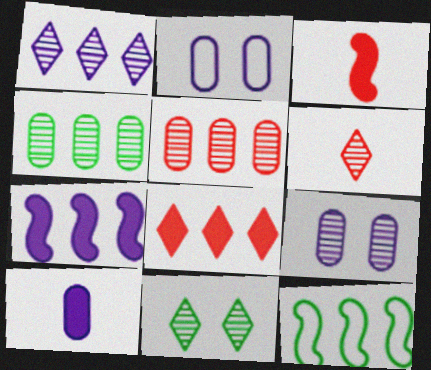[[1, 6, 11]]